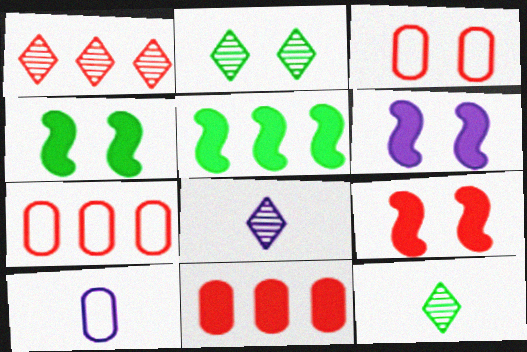[[1, 2, 8], 
[1, 4, 10], 
[2, 3, 6], 
[3, 5, 8], 
[4, 6, 9], 
[4, 7, 8], 
[6, 7, 12]]